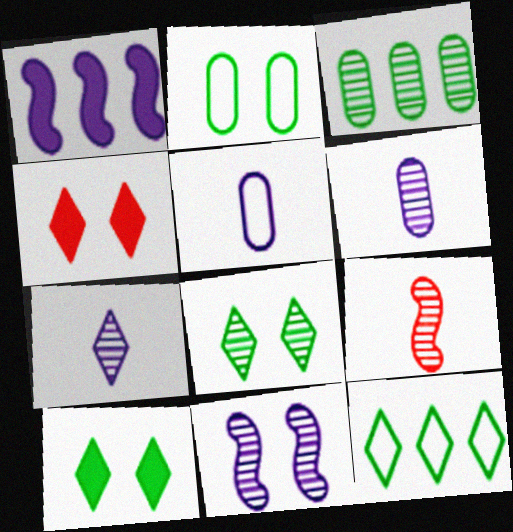[[2, 4, 11], 
[4, 7, 12]]